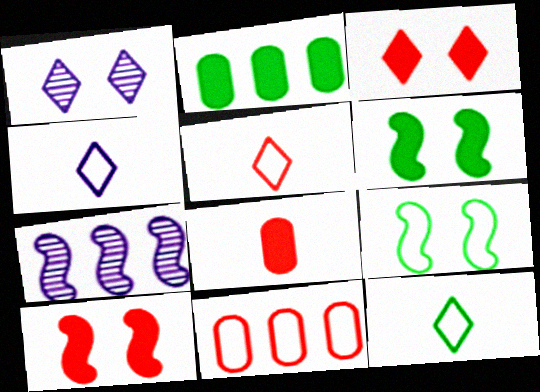[[4, 5, 12], 
[4, 9, 11]]